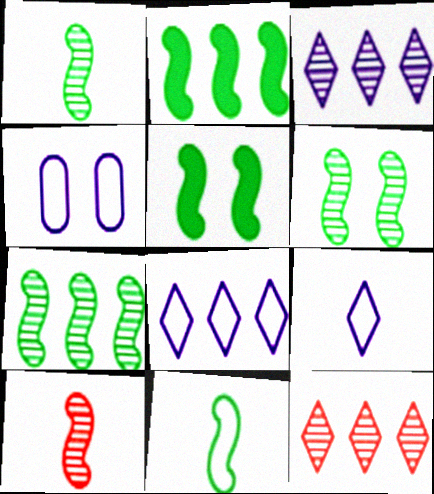[[1, 6, 7], 
[2, 6, 11], 
[5, 7, 11]]